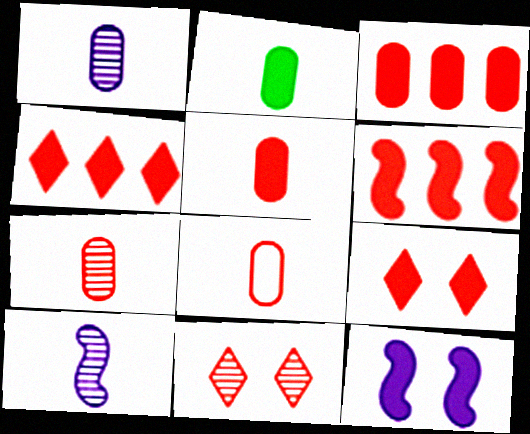[[1, 2, 8], 
[2, 4, 12], 
[3, 4, 6], 
[5, 6, 9], 
[5, 7, 8], 
[6, 8, 11]]